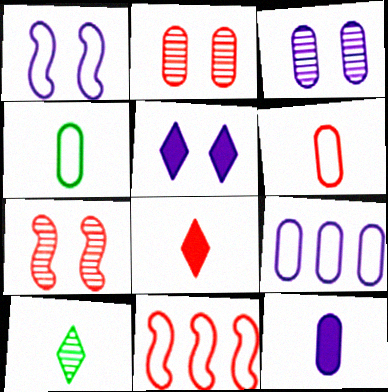[[1, 3, 5], 
[2, 8, 11], 
[3, 9, 12]]